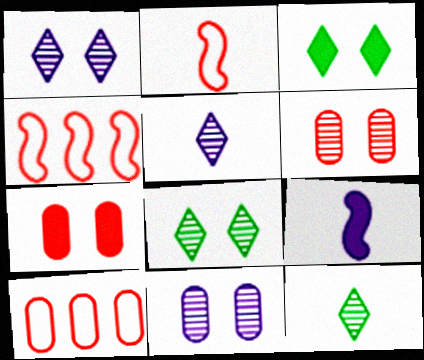[[8, 9, 10]]